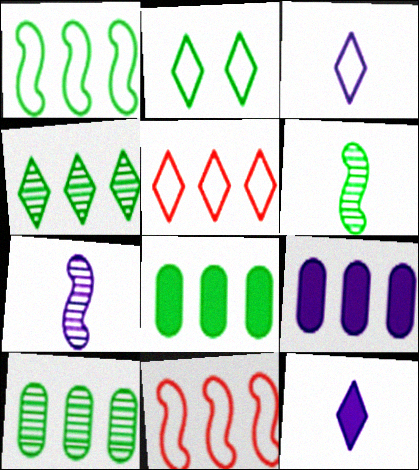[[1, 4, 8], 
[2, 3, 5], 
[2, 6, 8], 
[4, 9, 11]]